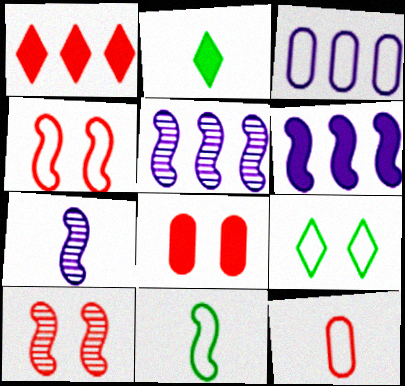[[1, 10, 12], 
[2, 3, 10], 
[2, 6, 8], 
[2, 7, 12], 
[6, 10, 11]]